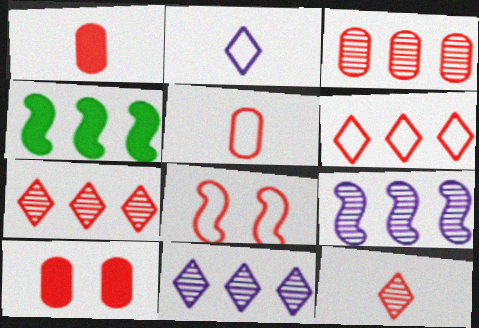[[1, 7, 8], 
[3, 5, 10], 
[5, 6, 8]]